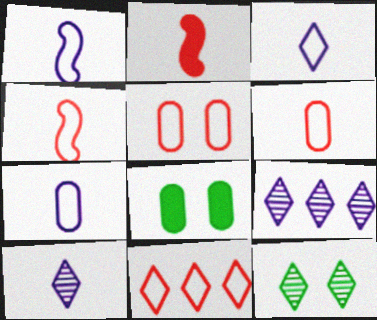[[1, 3, 7], 
[4, 5, 11], 
[4, 8, 9]]